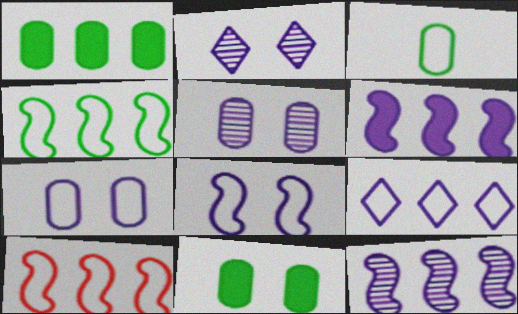[]